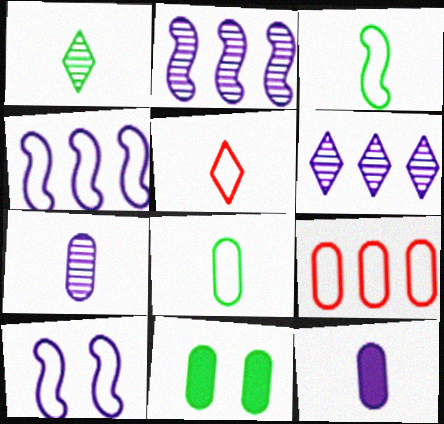[[2, 5, 11], 
[6, 10, 12], 
[7, 9, 11]]